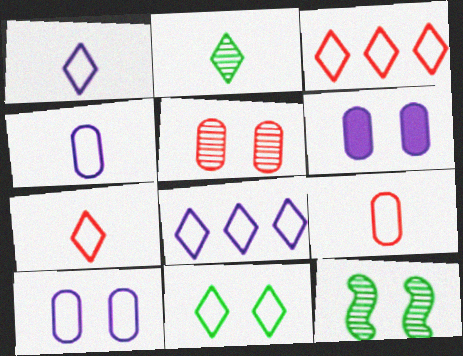[[1, 3, 11], 
[7, 8, 11]]